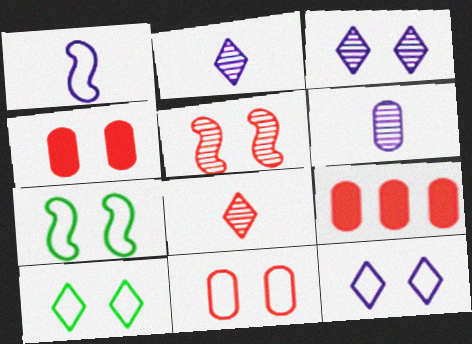[[2, 7, 9], 
[3, 4, 7], 
[7, 11, 12]]